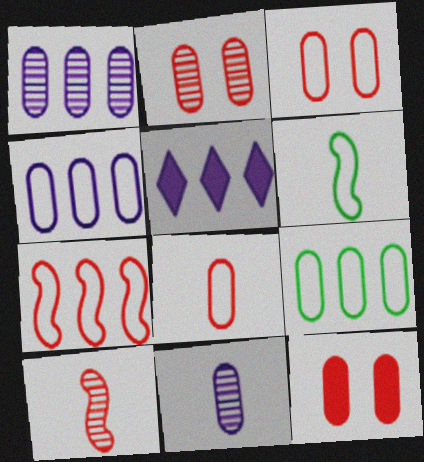[[2, 3, 12], 
[2, 5, 6], 
[9, 11, 12]]